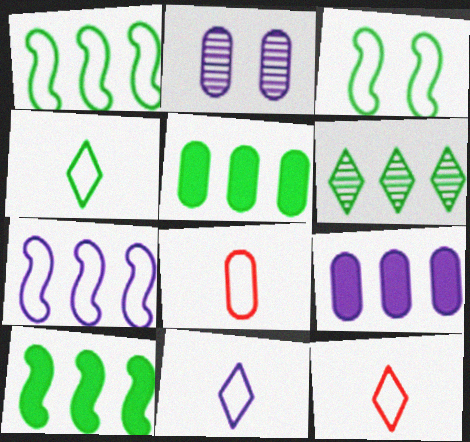[[1, 5, 6], 
[2, 5, 8], 
[2, 10, 12], 
[4, 11, 12]]